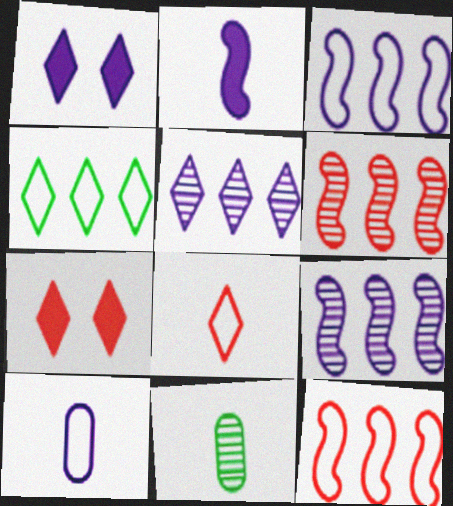[[1, 9, 10], 
[1, 11, 12], 
[2, 8, 11], 
[3, 7, 11]]